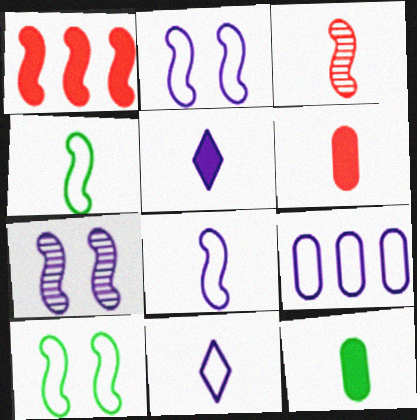[[1, 4, 7], 
[2, 9, 11], 
[3, 11, 12], 
[5, 7, 9]]